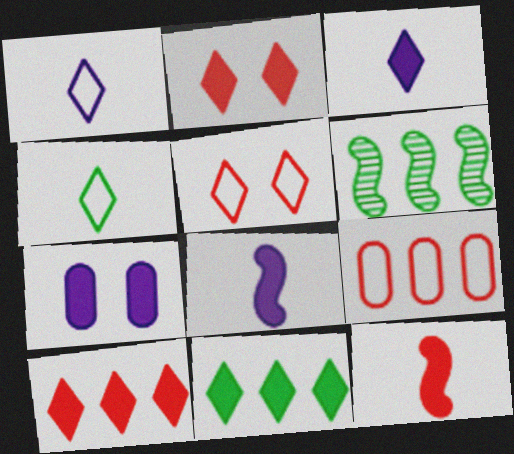[[2, 3, 11], 
[7, 11, 12]]